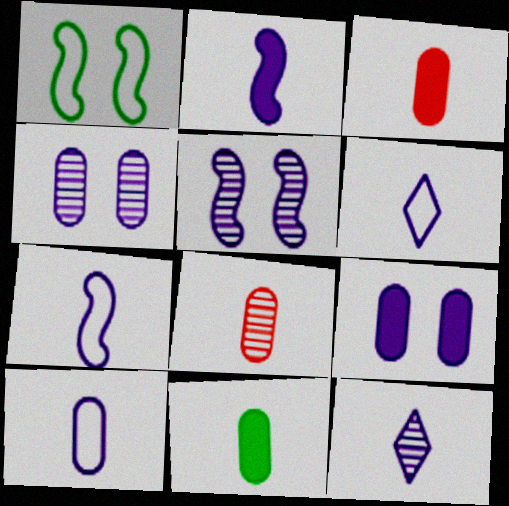[[2, 10, 12], 
[6, 7, 10], 
[8, 10, 11]]